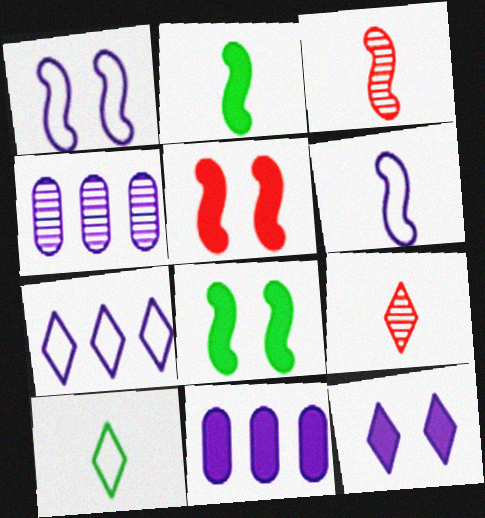[[2, 3, 6], 
[4, 5, 10], 
[4, 6, 12]]